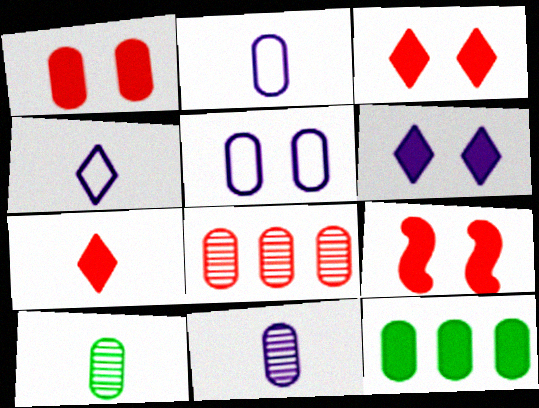[[1, 3, 9]]